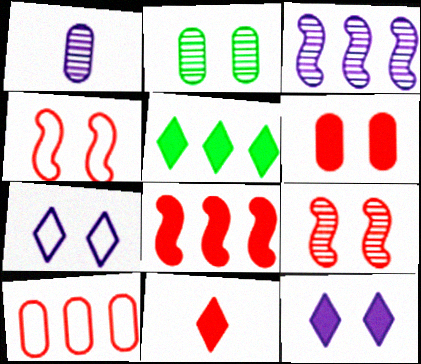[[1, 4, 5], 
[2, 4, 12], 
[3, 5, 10], 
[5, 11, 12], 
[6, 8, 11], 
[9, 10, 11]]